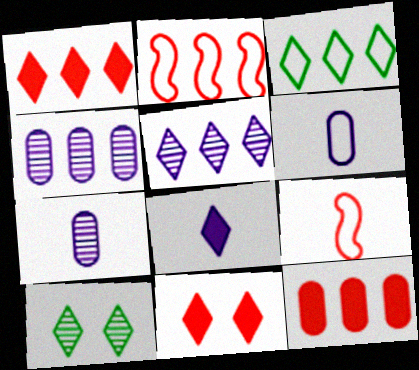[[1, 3, 5]]